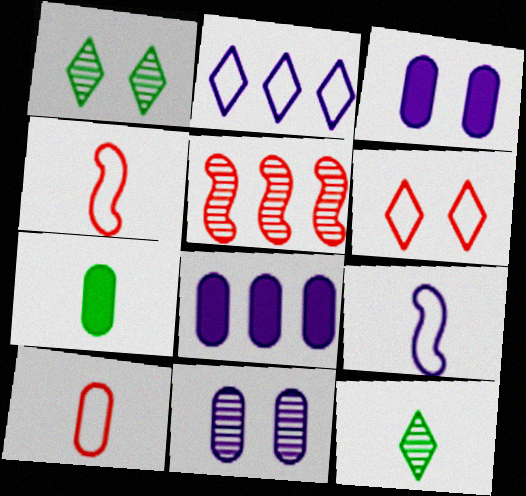[[1, 4, 8], 
[5, 11, 12]]